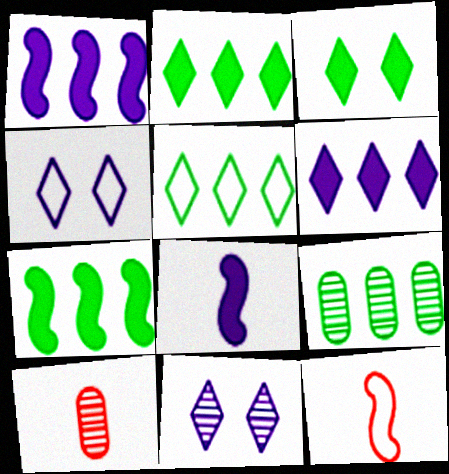[[4, 7, 10], 
[5, 7, 9]]